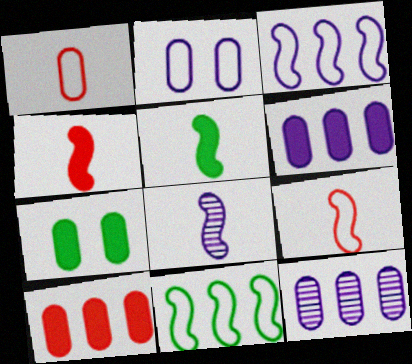[[1, 7, 12], 
[5, 8, 9]]